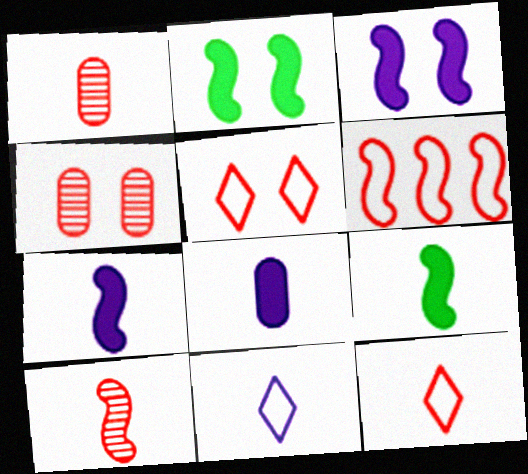[[1, 9, 11]]